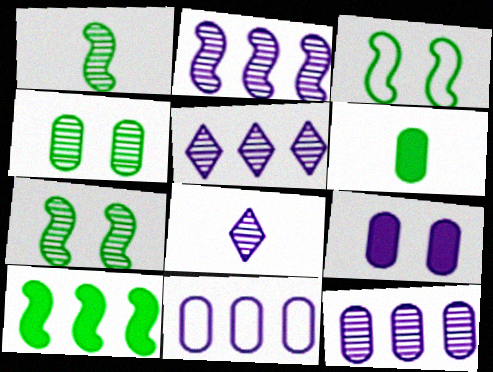[[1, 3, 10], 
[2, 5, 12]]